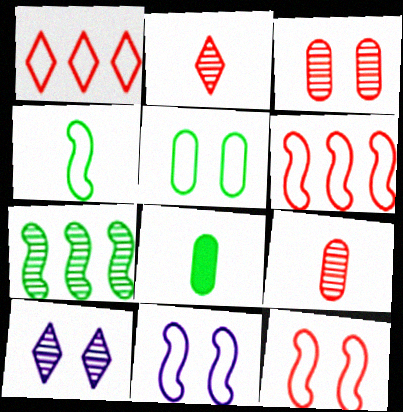[[4, 6, 11], 
[6, 8, 10], 
[7, 9, 10]]